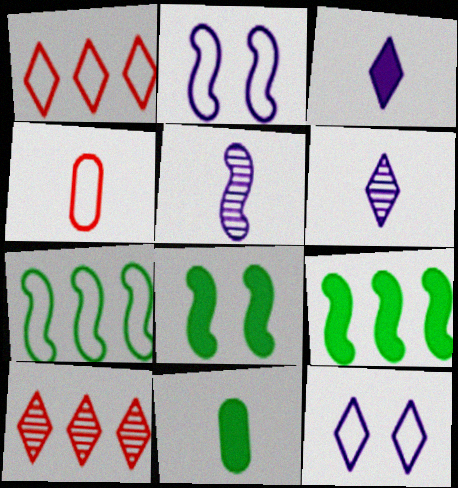[[2, 10, 11], 
[4, 7, 12]]